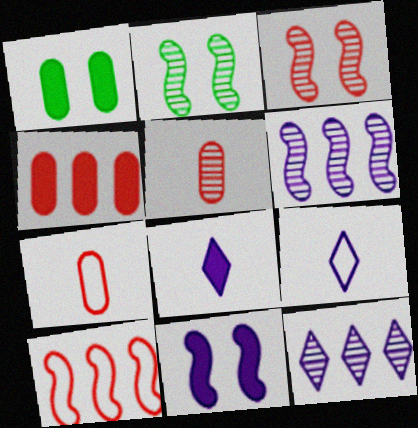[[2, 4, 9], 
[2, 5, 12]]